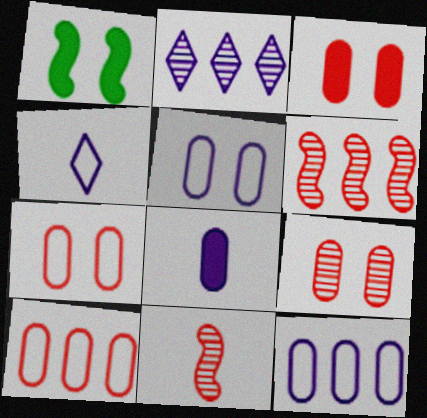[[3, 7, 9]]